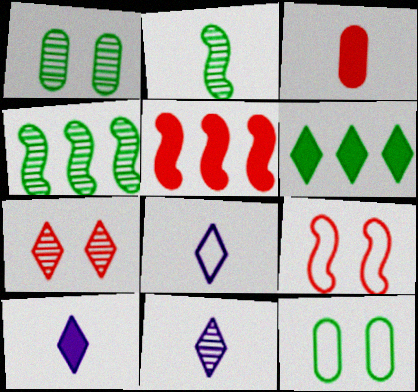[[1, 5, 8], 
[2, 3, 8], 
[2, 6, 12], 
[5, 11, 12], 
[6, 7, 8], 
[8, 10, 11]]